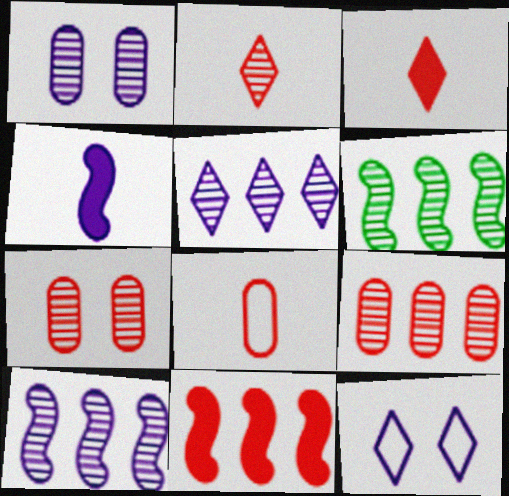[[1, 2, 6], 
[5, 6, 9]]